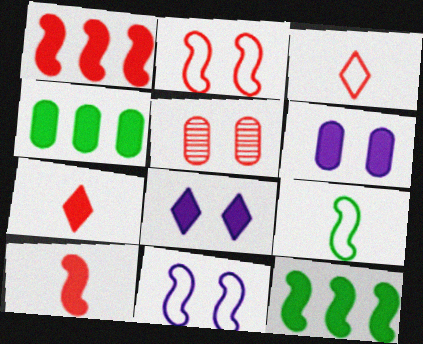[[1, 3, 5], 
[4, 8, 10], 
[6, 7, 12]]